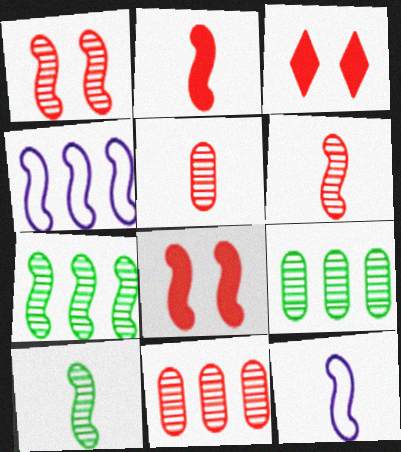[[2, 10, 12], 
[3, 9, 12], 
[4, 8, 10], 
[7, 8, 12]]